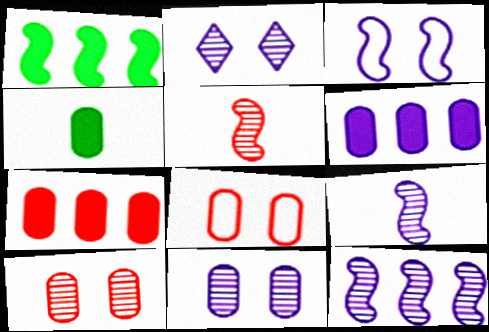[[1, 3, 5]]